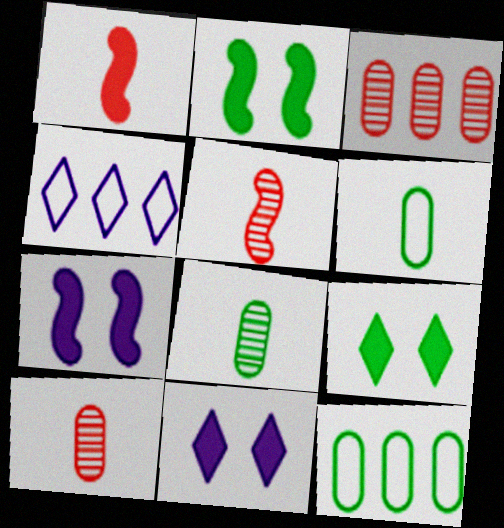[[2, 4, 10], 
[5, 11, 12]]